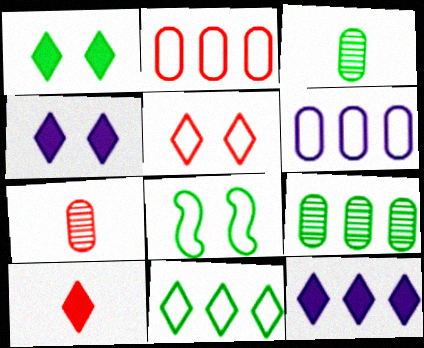[[1, 10, 12], 
[7, 8, 12]]